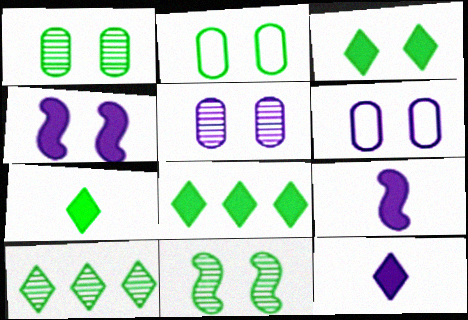[[2, 3, 11], 
[3, 7, 8]]